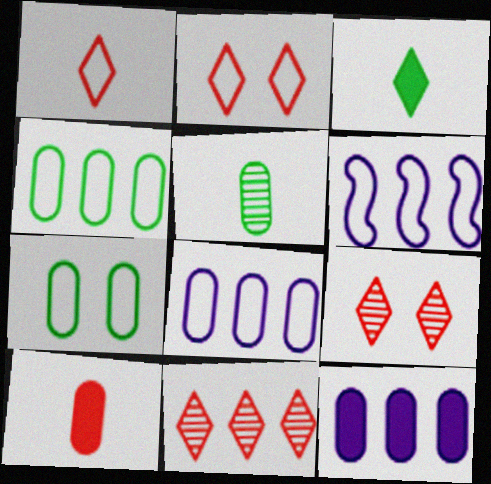[[1, 6, 7]]